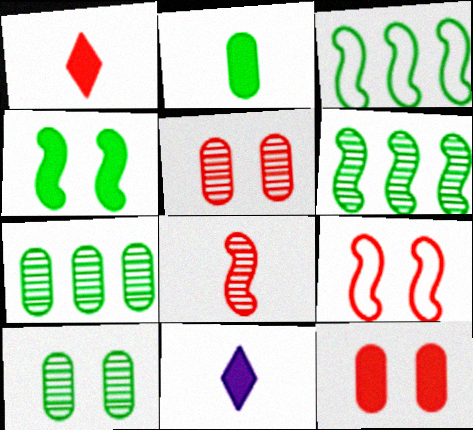[[3, 5, 11], 
[7, 9, 11]]